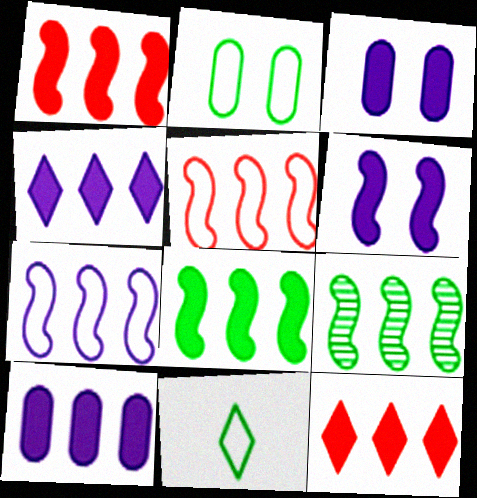[[1, 7, 9], 
[8, 10, 12]]